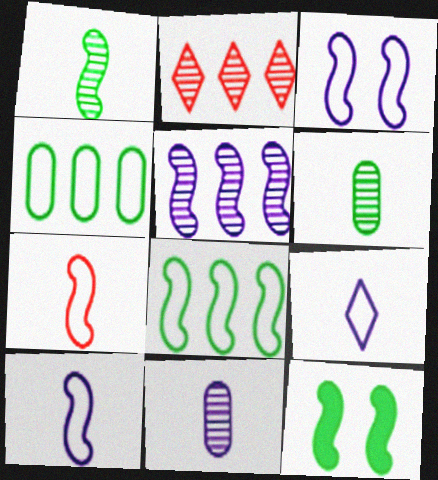[[1, 8, 12], 
[3, 7, 8], 
[5, 7, 12]]